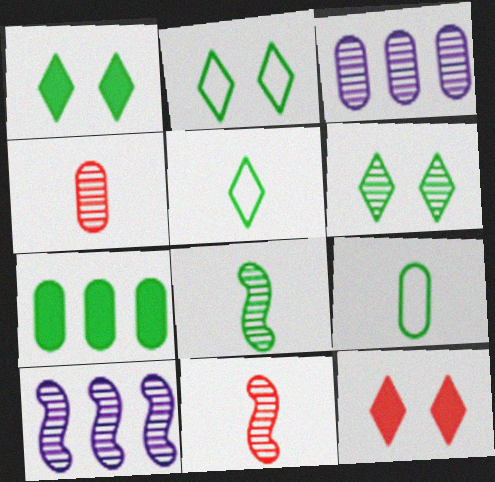[[1, 2, 6], 
[2, 7, 8], 
[3, 6, 11], 
[4, 6, 10], 
[9, 10, 12]]